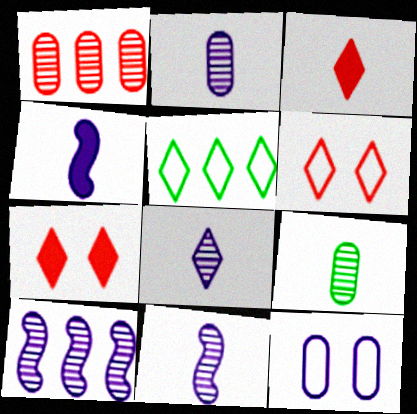[[2, 8, 11], 
[5, 7, 8]]